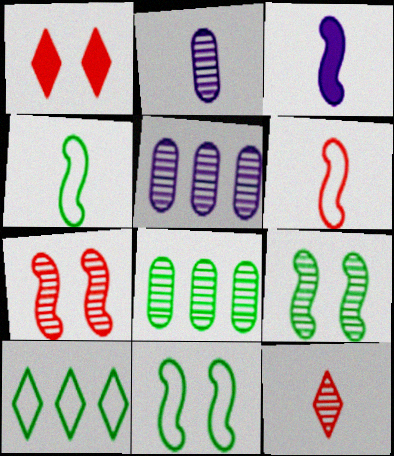[[1, 4, 5], 
[5, 9, 12]]